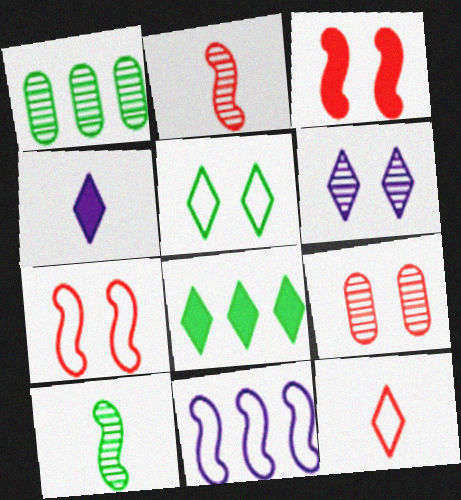[[1, 2, 6], 
[1, 4, 7], 
[3, 10, 11], 
[6, 8, 12]]